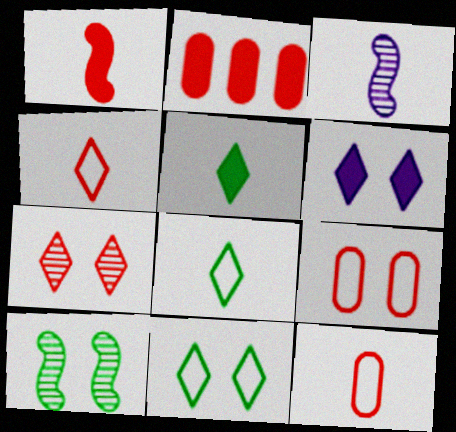[[2, 3, 11], 
[3, 5, 12], 
[6, 7, 11], 
[6, 9, 10]]